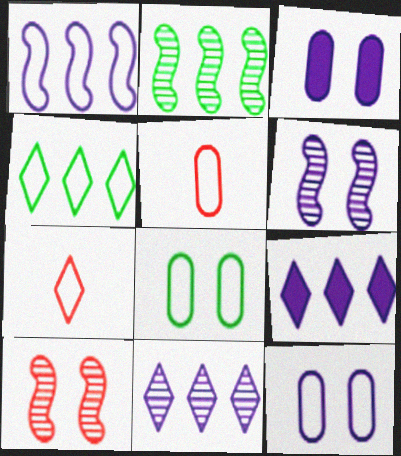[[1, 7, 8], 
[2, 3, 7]]